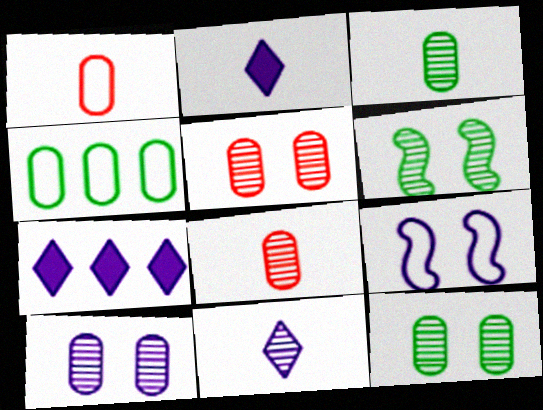[[1, 6, 7], 
[5, 10, 12]]